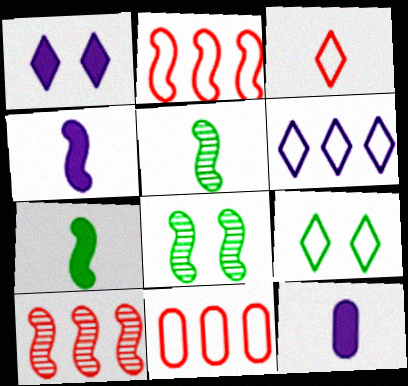[[1, 5, 11], 
[2, 4, 8], 
[3, 5, 12], 
[3, 6, 9], 
[9, 10, 12]]